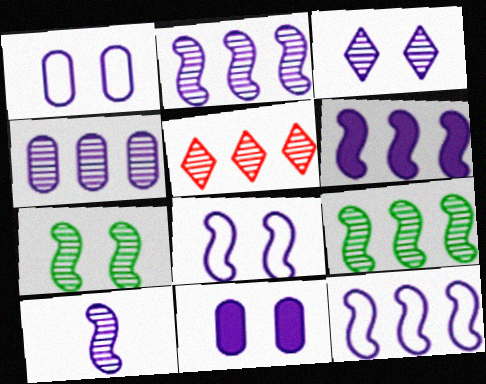[[2, 6, 12], 
[3, 4, 10], 
[3, 8, 11], 
[4, 5, 9], 
[6, 8, 10]]